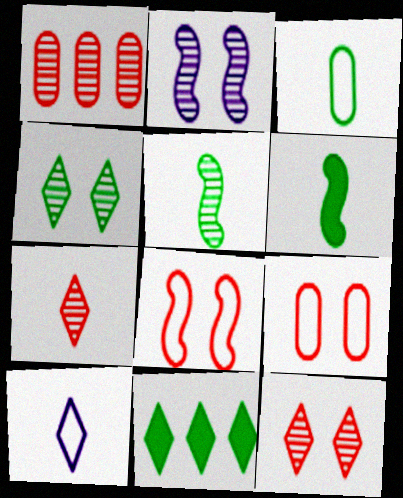[[10, 11, 12]]